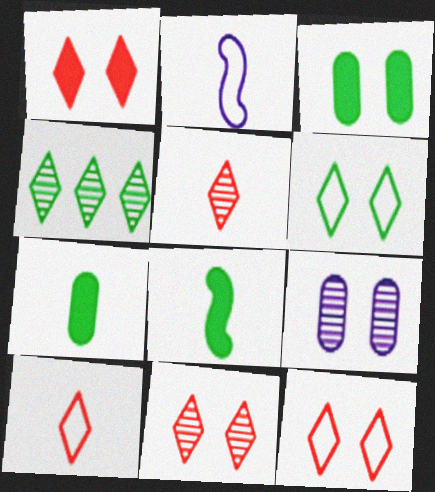[[1, 11, 12], 
[2, 5, 7]]